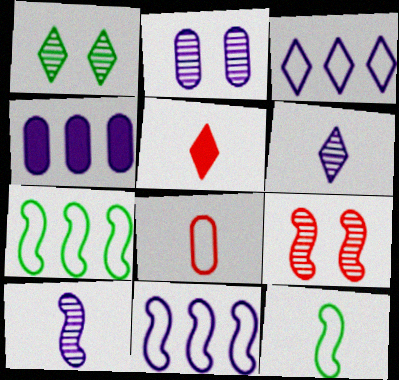[[1, 2, 9], 
[1, 3, 5], 
[2, 5, 7]]